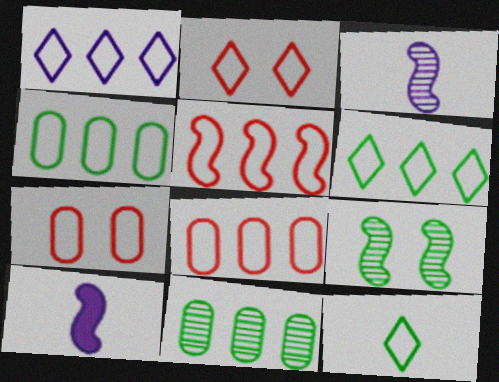[[1, 2, 12], 
[1, 4, 5], 
[2, 10, 11], 
[5, 9, 10]]